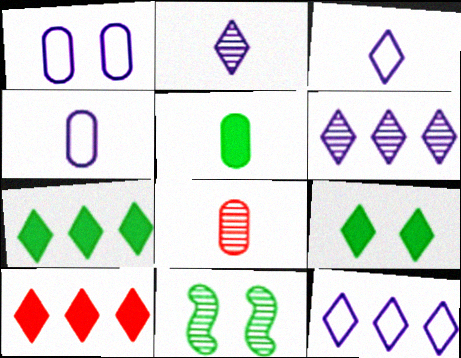[[4, 5, 8], 
[4, 10, 11], 
[6, 8, 11]]